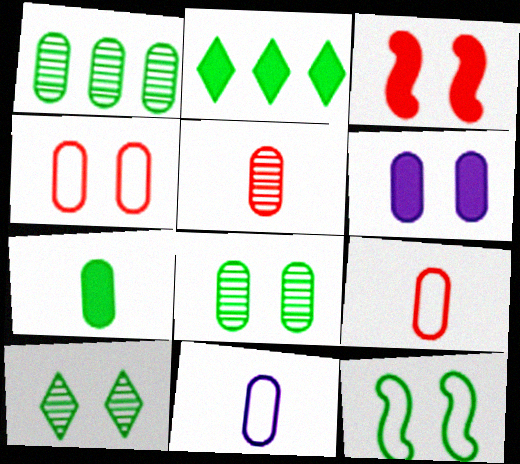[[1, 6, 9], 
[4, 6, 8], 
[5, 7, 11]]